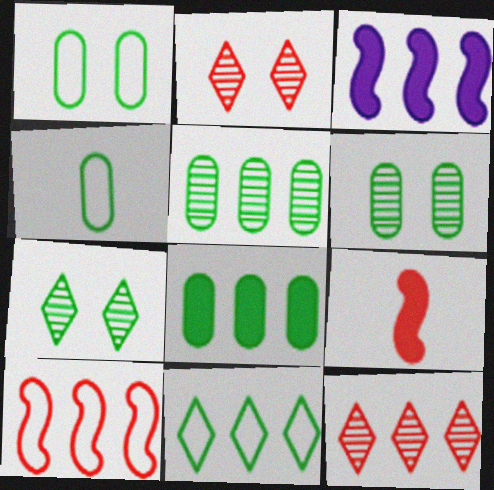[[2, 3, 4], 
[4, 6, 8]]